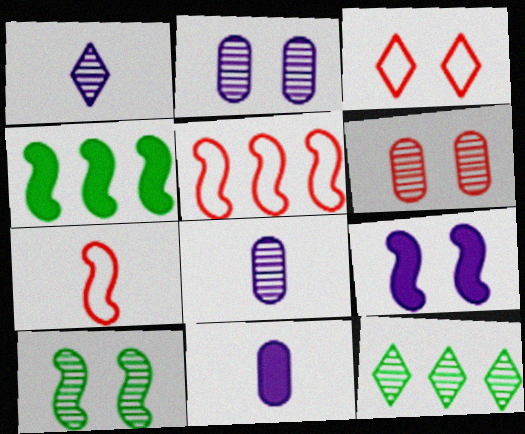[[3, 4, 8]]